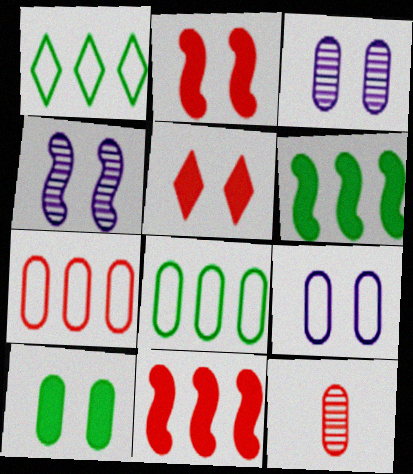[]